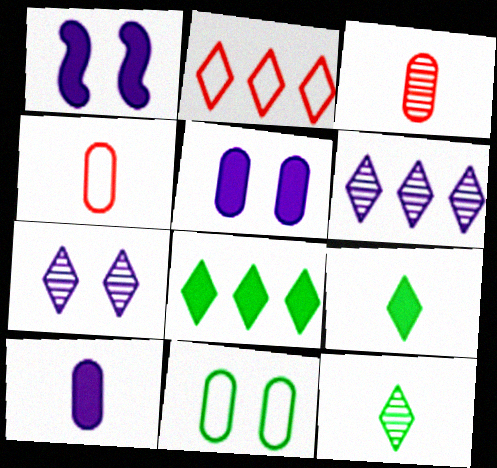[[2, 6, 8], 
[2, 7, 9]]